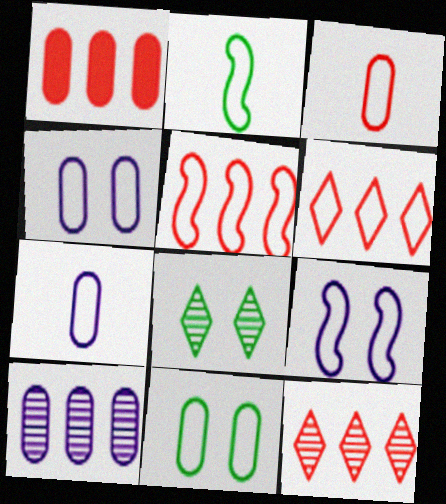[[1, 5, 12], 
[2, 4, 6], 
[2, 5, 9]]